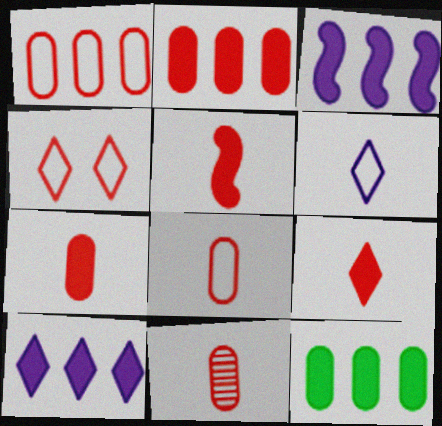[[5, 7, 9], 
[7, 8, 11]]